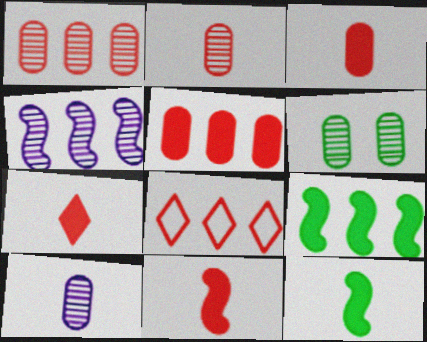[[1, 6, 10], 
[3, 7, 11]]